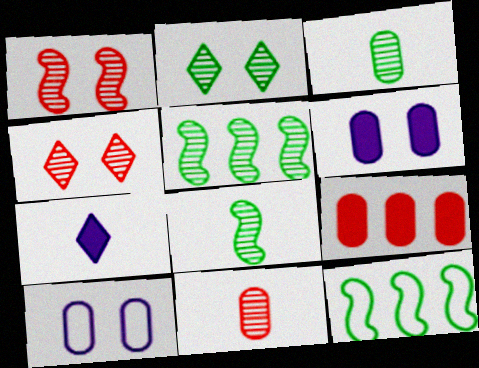[[2, 3, 5], 
[3, 9, 10]]